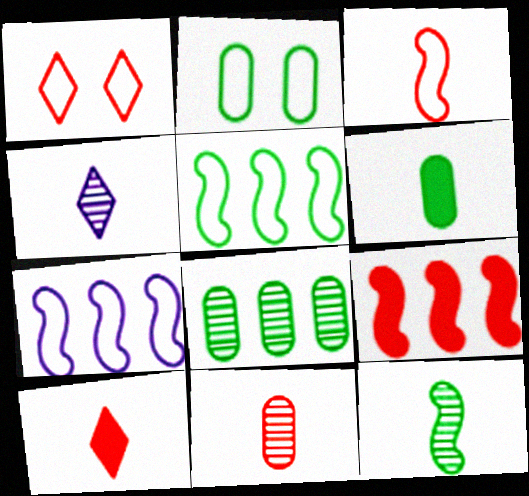[[1, 9, 11], 
[2, 4, 9], 
[2, 6, 8], 
[3, 4, 6], 
[3, 10, 11], 
[4, 11, 12]]